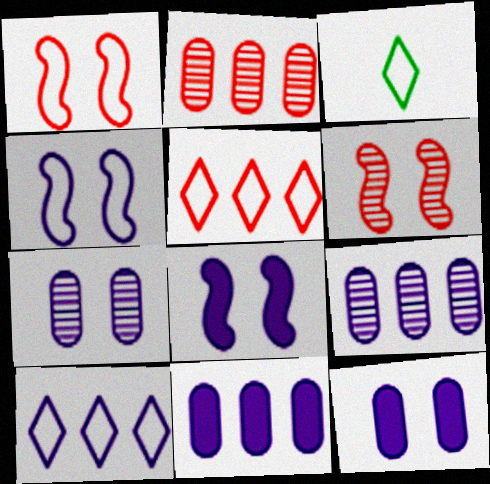[[2, 3, 8], 
[3, 6, 11]]